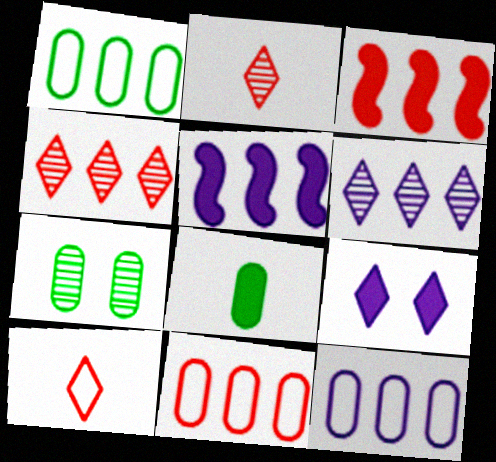[[1, 3, 6], 
[1, 4, 5], 
[1, 7, 8], 
[1, 11, 12], 
[3, 4, 11], 
[3, 8, 9], 
[5, 6, 12], 
[5, 7, 10]]